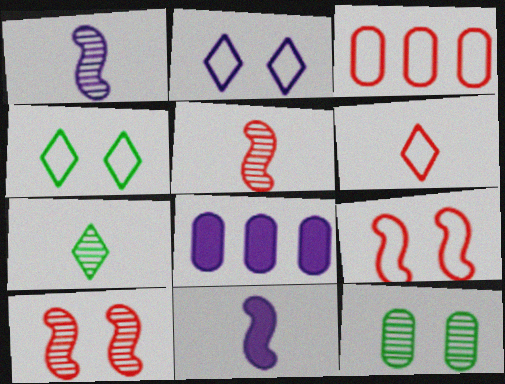[[1, 2, 8], 
[3, 6, 9], 
[4, 5, 8], 
[7, 8, 9]]